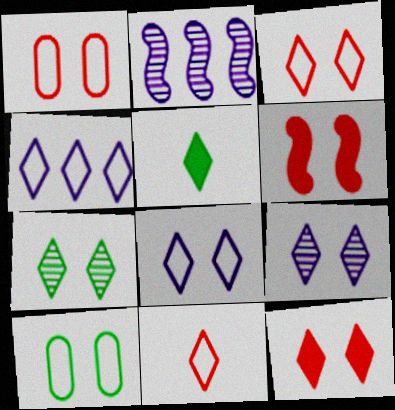[[1, 2, 5], 
[6, 9, 10], 
[7, 8, 12]]